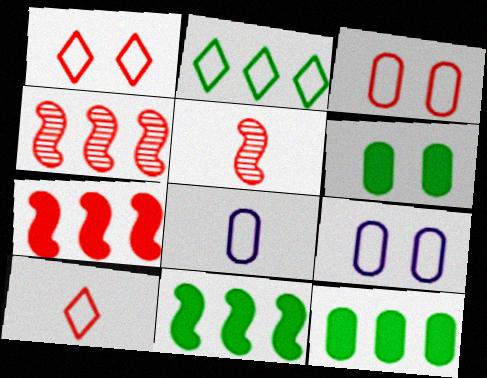[]